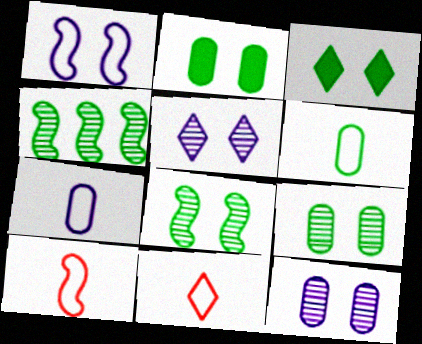[[3, 4, 6]]